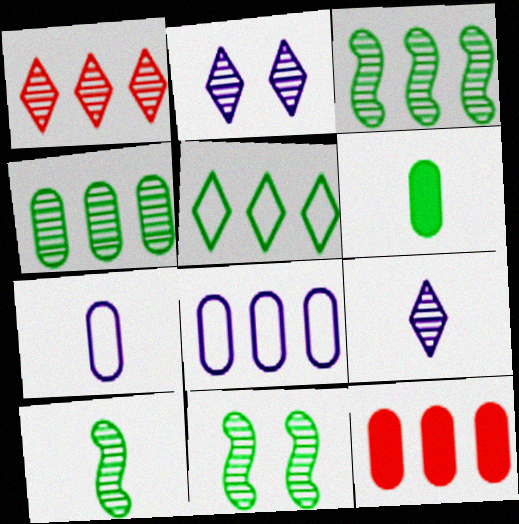[[3, 10, 11], 
[4, 8, 12], 
[5, 6, 11]]